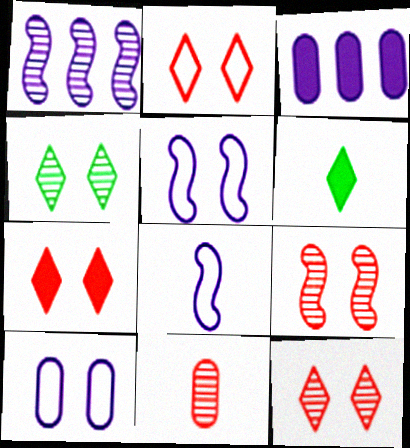[[1, 4, 11], 
[2, 7, 12], 
[6, 8, 11]]